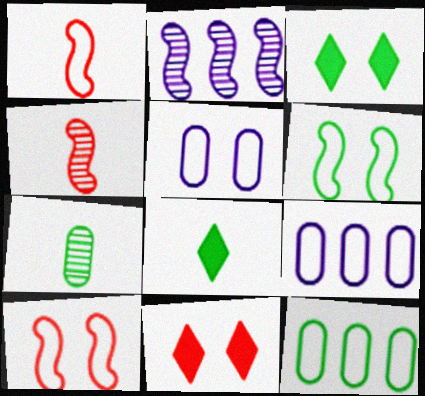[[3, 4, 9]]